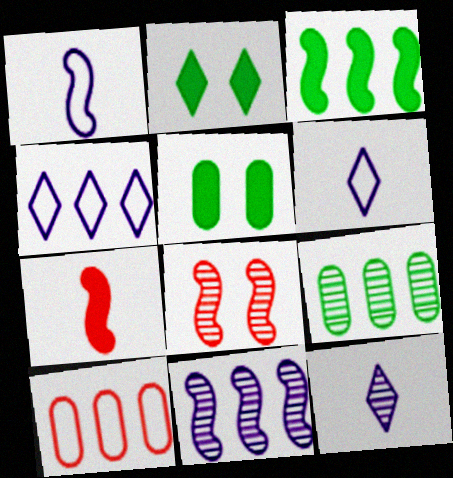[[1, 3, 8], 
[8, 9, 12]]